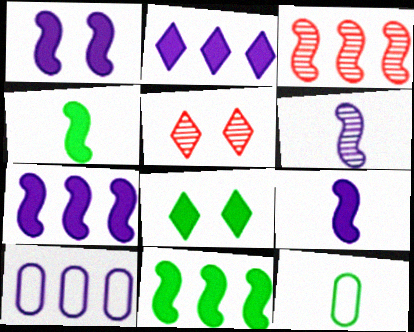[[1, 7, 9], 
[4, 5, 10], 
[5, 7, 12]]